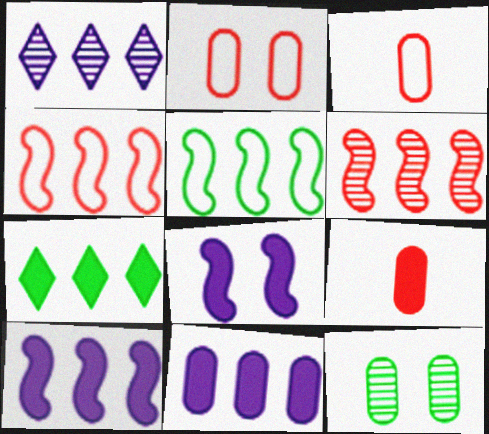[[3, 11, 12], 
[5, 6, 10], 
[7, 8, 9]]